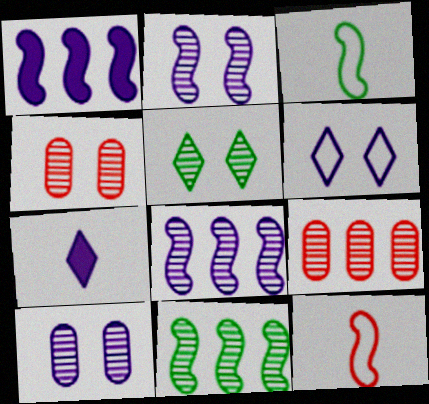[[2, 4, 5]]